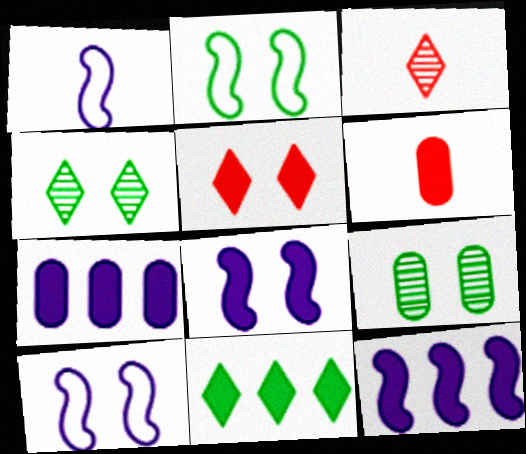[[2, 3, 7], 
[5, 9, 10], 
[6, 8, 11]]